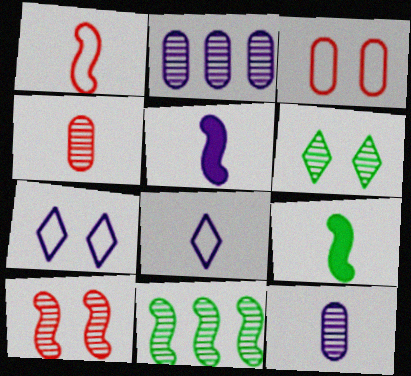[[2, 5, 7], 
[4, 8, 9], 
[5, 8, 12]]